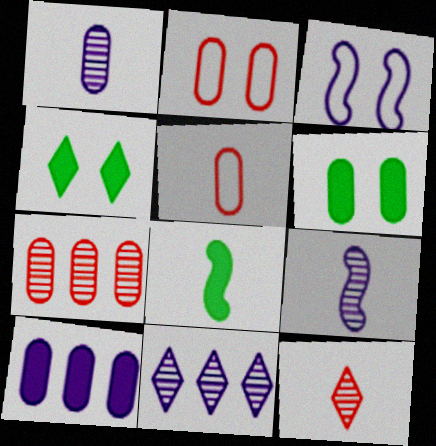[[2, 8, 11]]